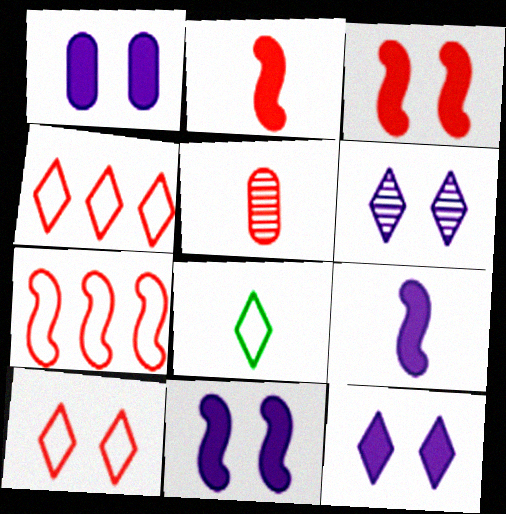[[1, 11, 12], 
[3, 4, 5], 
[5, 8, 9]]